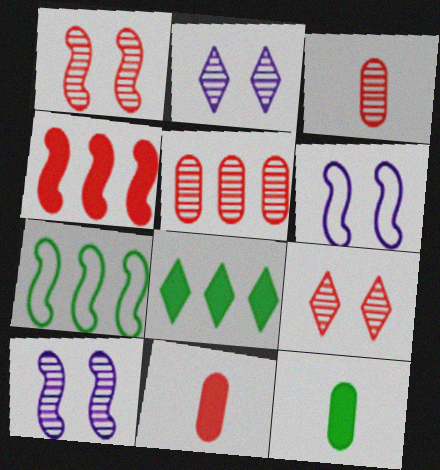[[2, 7, 11], 
[3, 6, 8]]